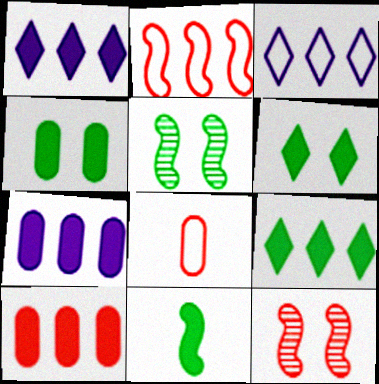[[1, 5, 8], 
[4, 9, 11]]